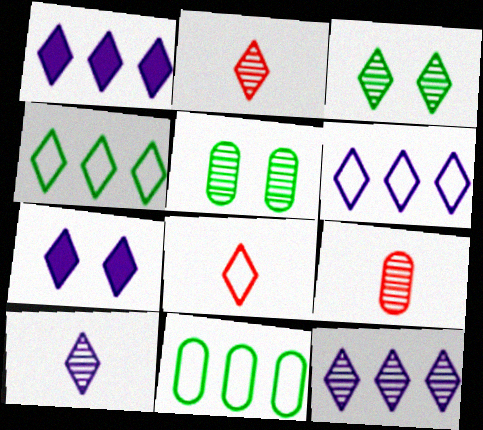[[1, 3, 8], 
[1, 6, 12], 
[2, 3, 12], 
[2, 4, 7], 
[6, 7, 10]]